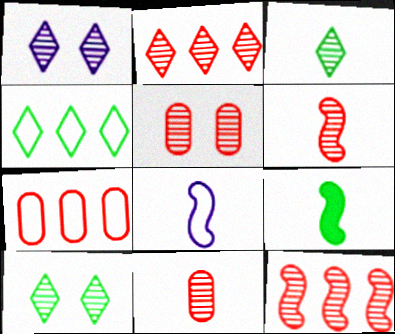[[1, 2, 3], 
[1, 7, 9], 
[2, 5, 6], 
[6, 8, 9]]